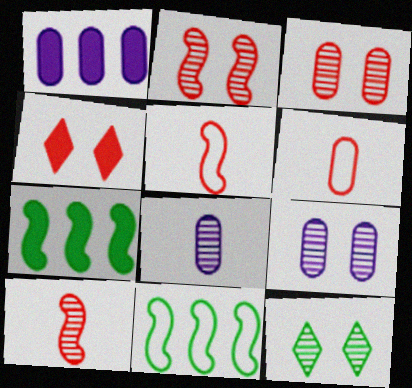[[1, 5, 12], 
[2, 9, 12], 
[4, 8, 11]]